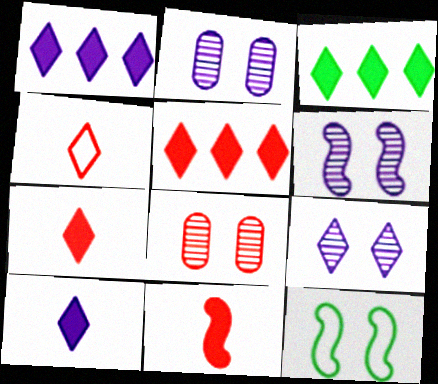[[1, 3, 5], 
[2, 6, 9], 
[3, 4, 9]]